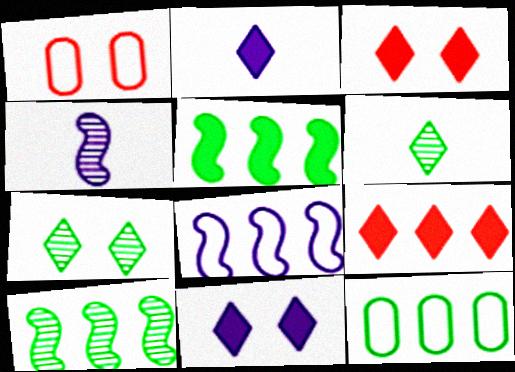[[1, 2, 10], 
[3, 4, 12]]